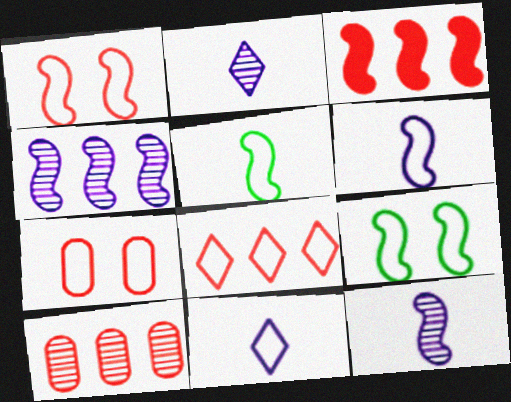[[3, 8, 10], 
[3, 9, 12]]